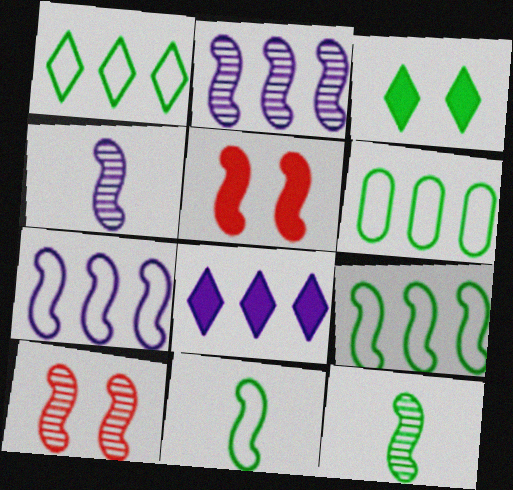[[1, 6, 9], 
[2, 5, 11], 
[2, 10, 12], 
[3, 6, 12], 
[4, 5, 9], 
[5, 7, 12]]